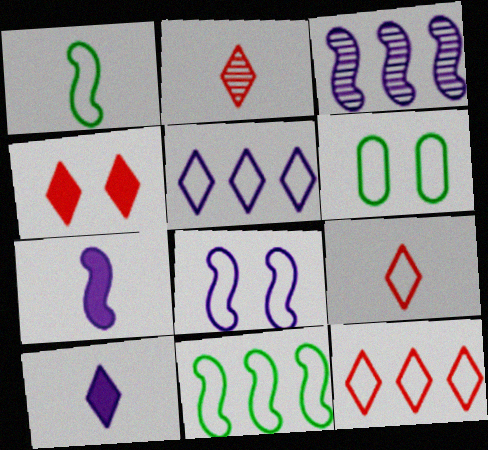[[2, 4, 12], 
[3, 7, 8]]